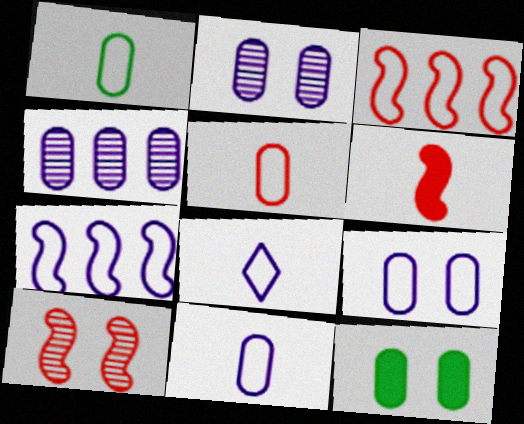[[1, 5, 11], 
[3, 6, 10], 
[4, 5, 12], 
[7, 8, 9]]